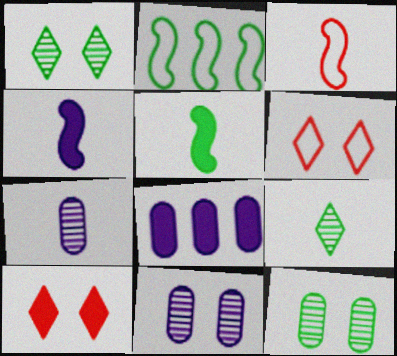[[1, 3, 8], 
[2, 7, 10], 
[5, 8, 10]]